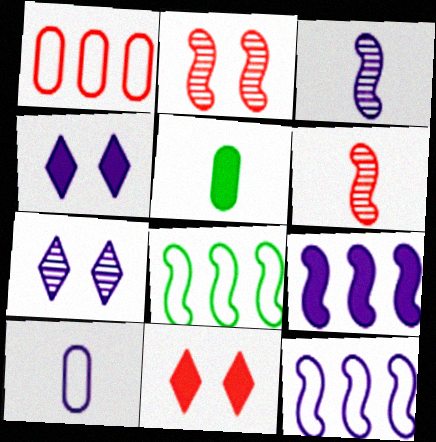[[1, 6, 11], 
[5, 9, 11], 
[7, 9, 10]]